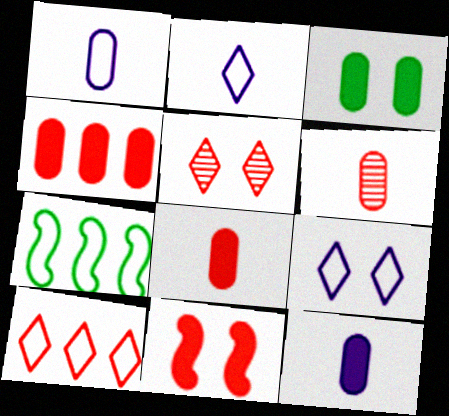[[3, 4, 12], 
[5, 7, 12], 
[6, 10, 11]]